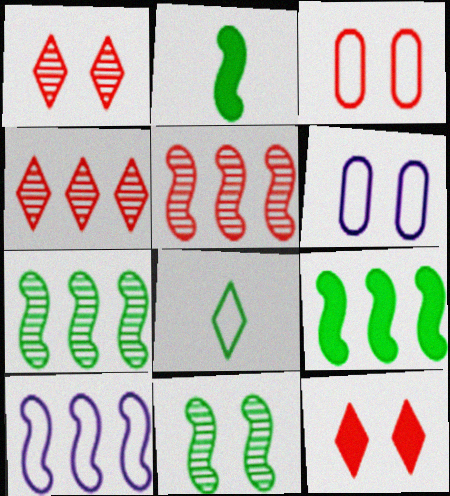[[2, 4, 6], 
[3, 8, 10], 
[5, 9, 10], 
[6, 11, 12]]